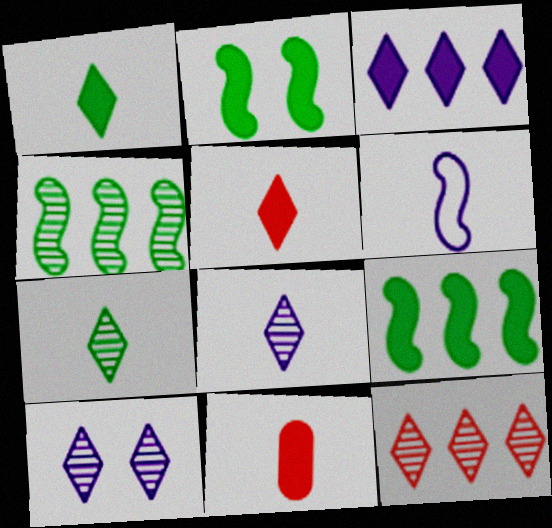[[2, 3, 11], 
[6, 7, 11], 
[7, 10, 12]]